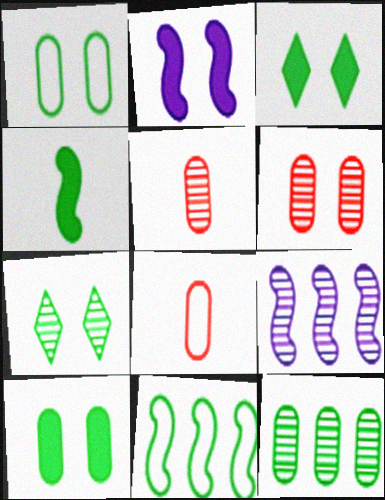[[3, 8, 9], 
[5, 7, 9]]